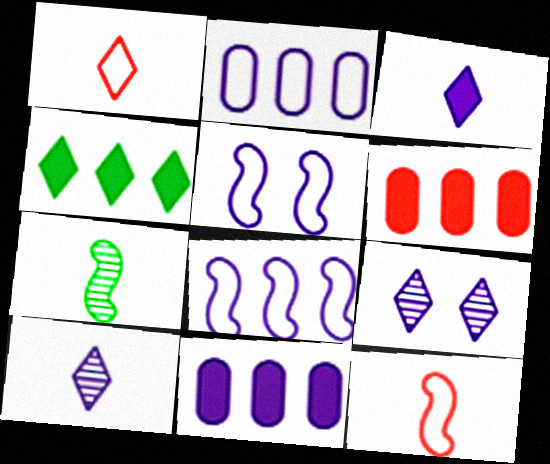[[1, 4, 9], 
[5, 10, 11]]